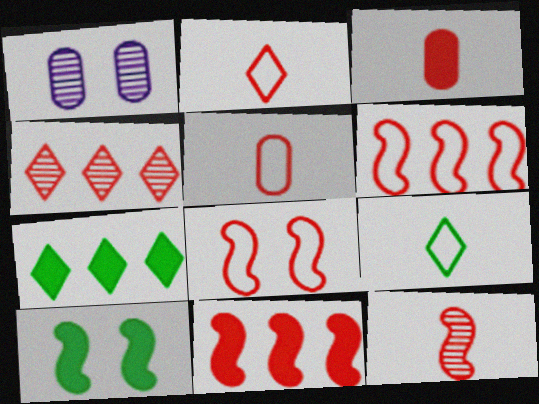[[1, 9, 11], 
[2, 3, 12], 
[3, 4, 8], 
[8, 11, 12]]